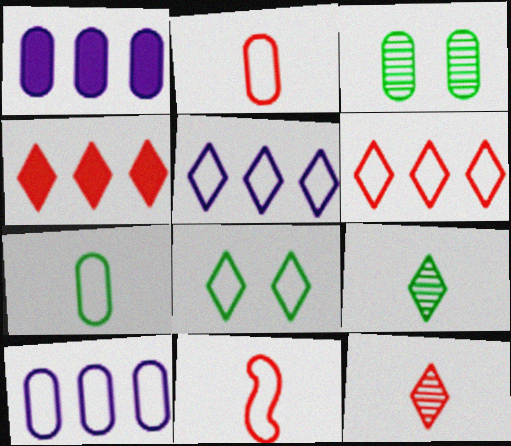[[1, 2, 3], 
[8, 10, 11]]